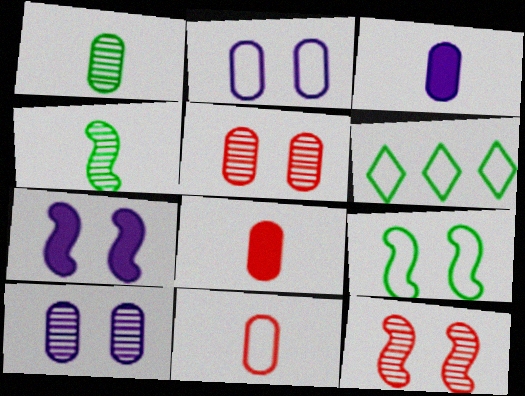[[1, 3, 11], 
[3, 6, 12], 
[7, 9, 12]]